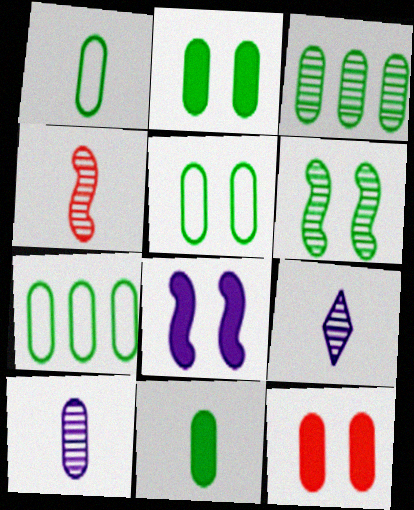[[1, 2, 3], 
[1, 5, 7], 
[3, 5, 11], 
[7, 10, 12]]